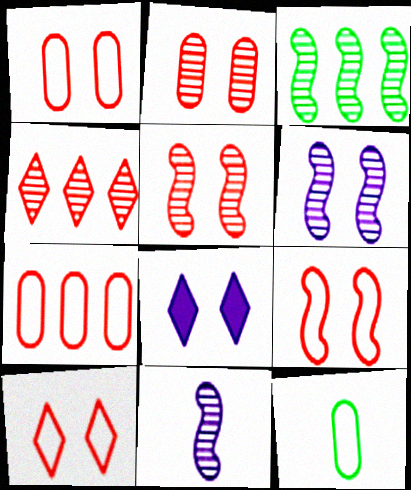[[1, 9, 10], 
[3, 5, 11]]